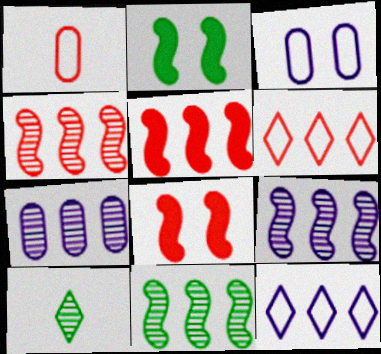[[3, 5, 10], 
[4, 9, 11]]